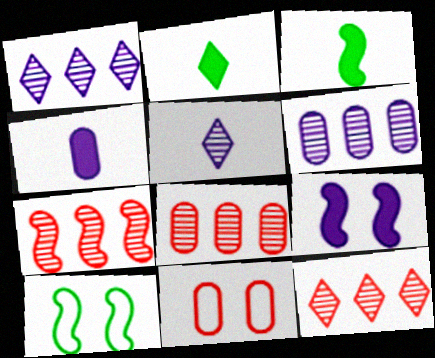[[1, 3, 11], 
[4, 10, 12], 
[7, 8, 12]]